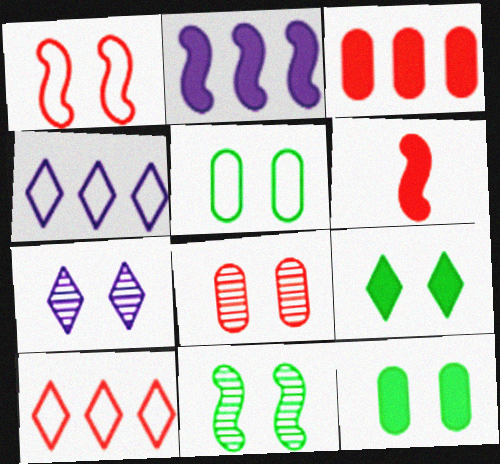[[1, 7, 12], 
[5, 9, 11], 
[6, 8, 10], 
[7, 8, 11]]